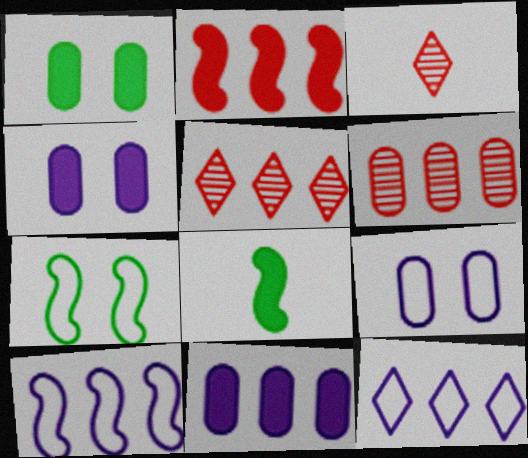[[1, 3, 10], 
[3, 7, 11], 
[5, 8, 9]]